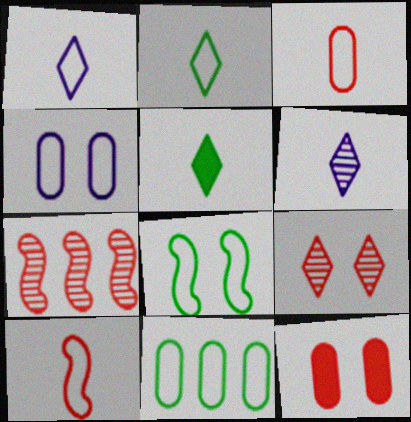[[2, 8, 11], 
[3, 4, 11], 
[4, 5, 7]]